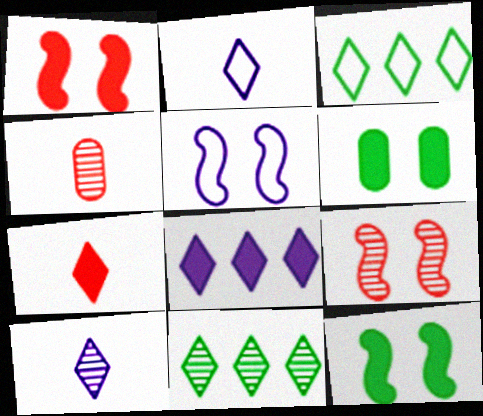[[5, 9, 12]]